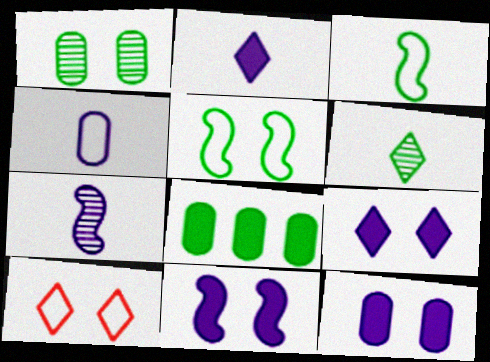[[1, 10, 11], 
[2, 4, 7], 
[5, 6, 8], 
[7, 8, 10], 
[9, 11, 12]]